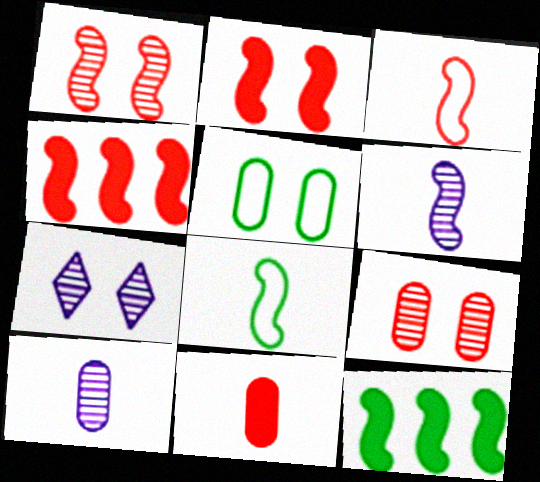[[1, 3, 4], 
[2, 5, 7]]